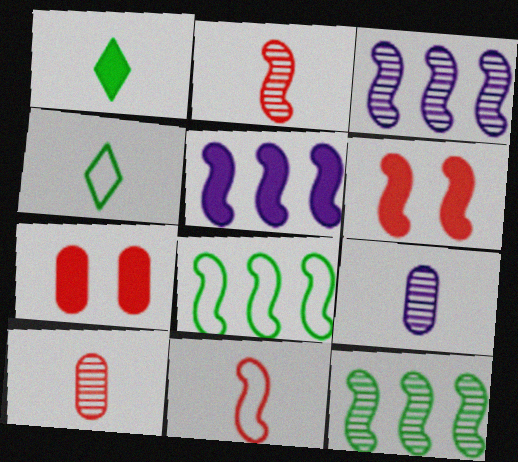[[1, 5, 7], 
[1, 9, 11], 
[3, 4, 7]]